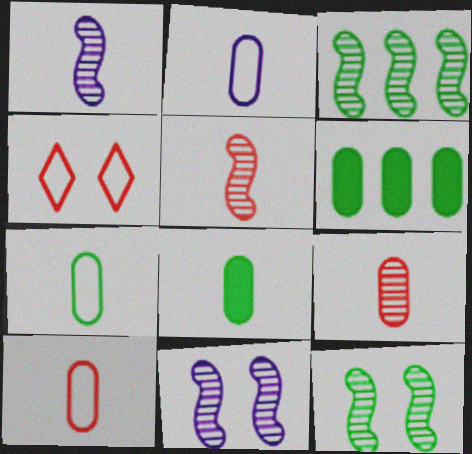[[1, 4, 6], 
[2, 7, 10], 
[2, 8, 9], 
[3, 5, 11]]